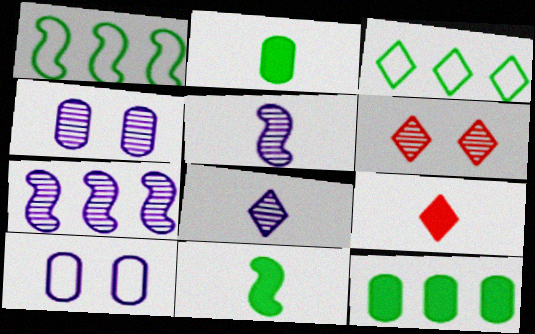[[1, 4, 9], 
[4, 7, 8]]